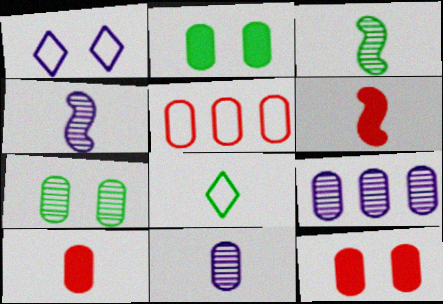[[2, 5, 11], 
[4, 8, 10], 
[6, 8, 11]]